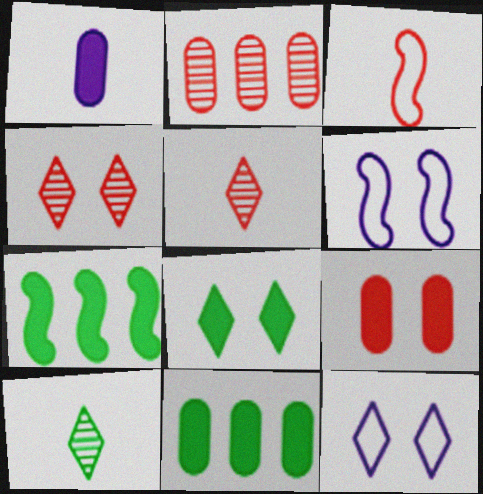[[1, 3, 10], 
[1, 9, 11], 
[4, 8, 12], 
[5, 6, 11]]